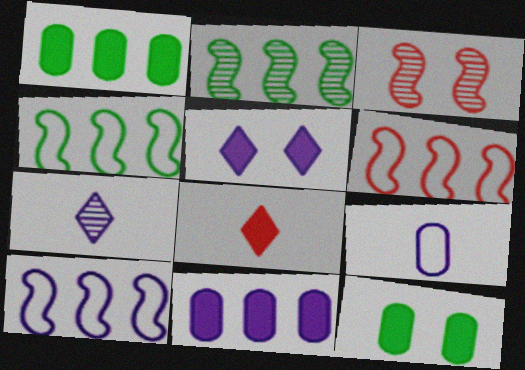[[4, 6, 10], 
[6, 7, 12]]